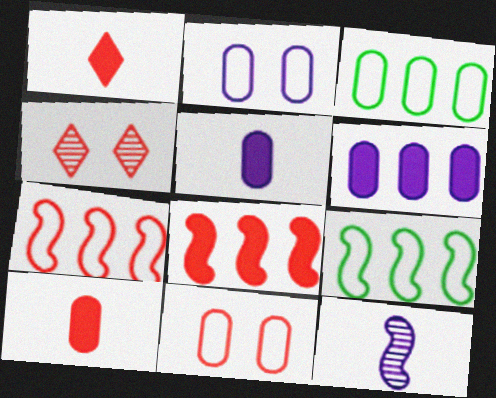[[4, 5, 9], 
[4, 7, 10]]